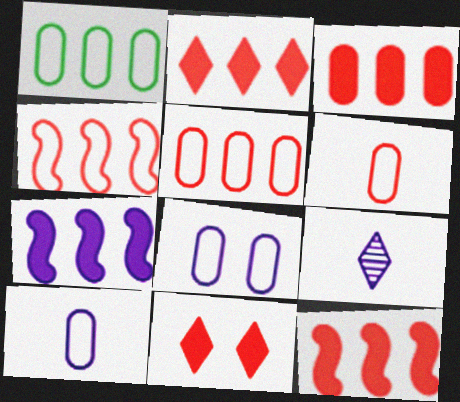[[1, 6, 8], 
[2, 3, 12], 
[7, 8, 9]]